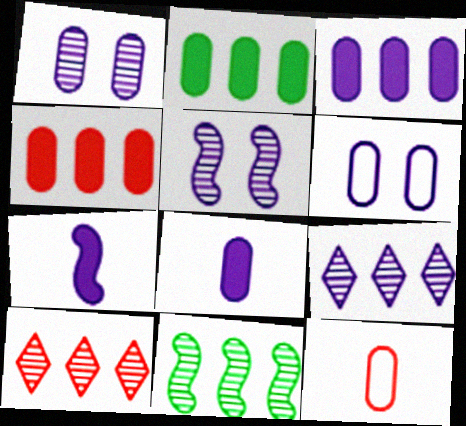[[1, 2, 12], 
[2, 3, 4], 
[6, 7, 9]]